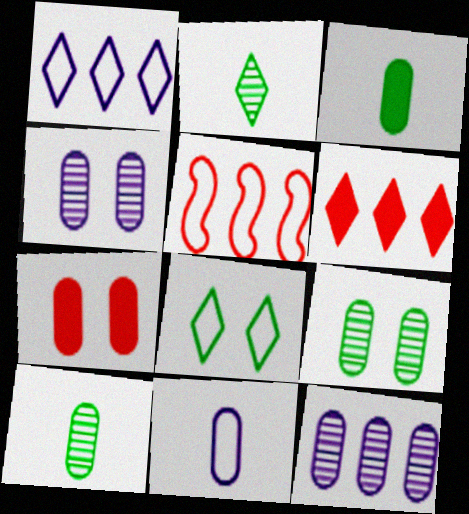[[5, 8, 11]]